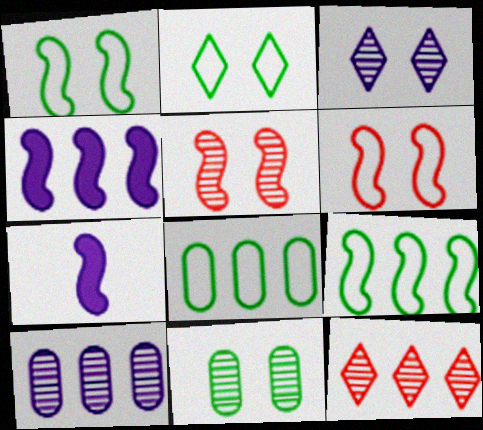[[3, 5, 11], 
[4, 8, 12], 
[5, 7, 9]]